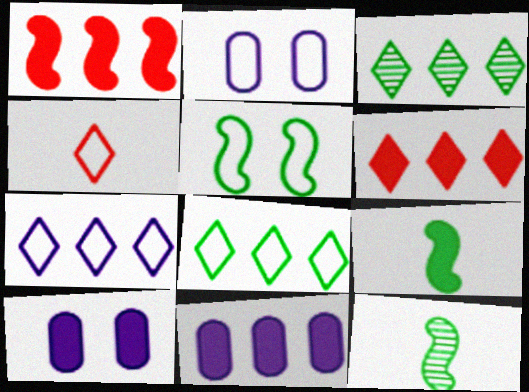[[2, 6, 12], 
[3, 6, 7], 
[6, 9, 10]]